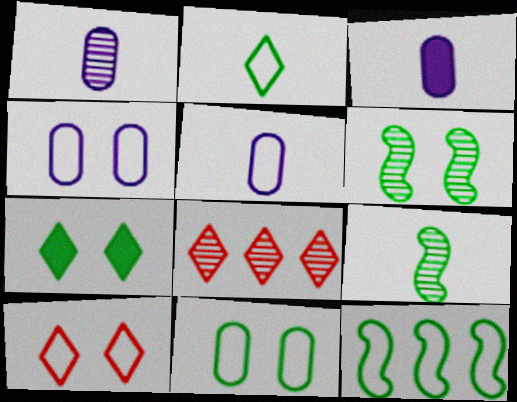[[1, 3, 5], 
[1, 6, 8], 
[2, 11, 12], 
[5, 10, 12], 
[6, 7, 11]]